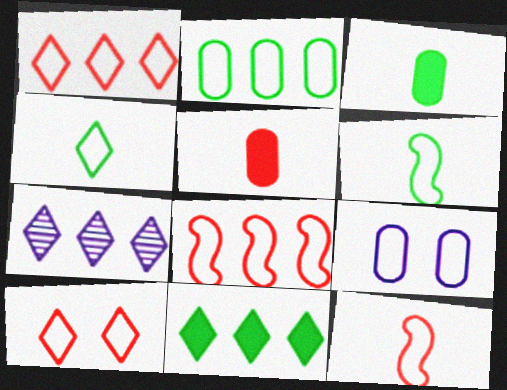[[1, 6, 9], 
[1, 7, 11], 
[4, 8, 9]]